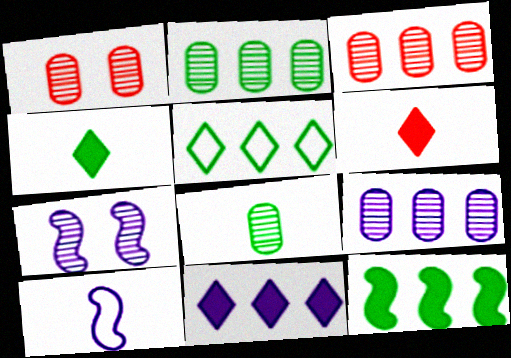[[1, 8, 9], 
[2, 3, 9], 
[2, 5, 12], 
[6, 8, 10]]